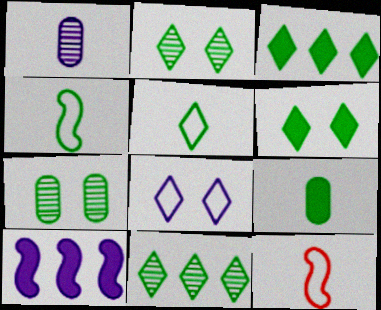[[1, 8, 10], 
[2, 3, 5], 
[3, 4, 7], 
[5, 6, 11]]